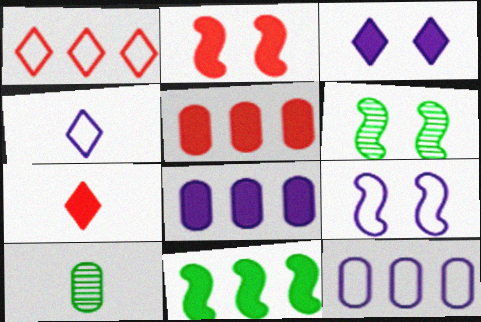[[2, 5, 7], 
[2, 6, 9], 
[4, 5, 6], 
[4, 9, 12], 
[6, 7, 12]]